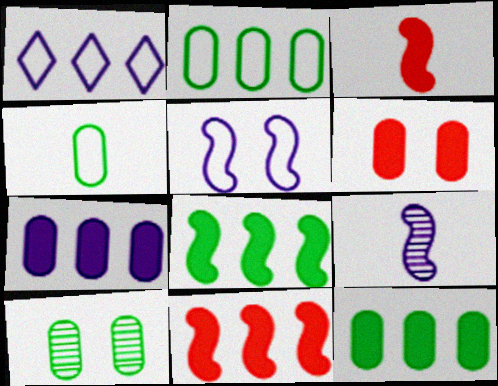[[1, 3, 10], 
[4, 10, 12]]